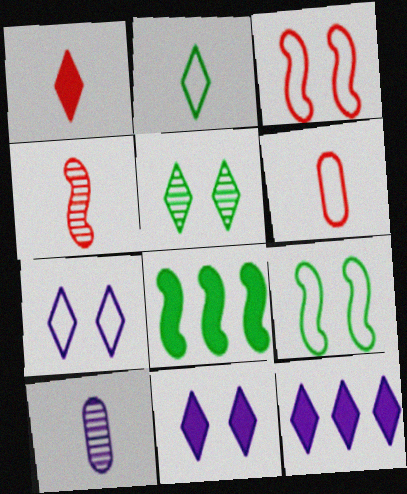[[1, 4, 6]]